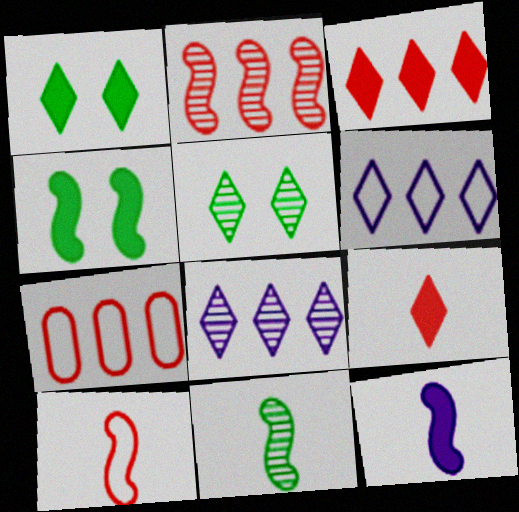[[2, 3, 7], 
[5, 6, 9], 
[5, 7, 12], 
[10, 11, 12]]